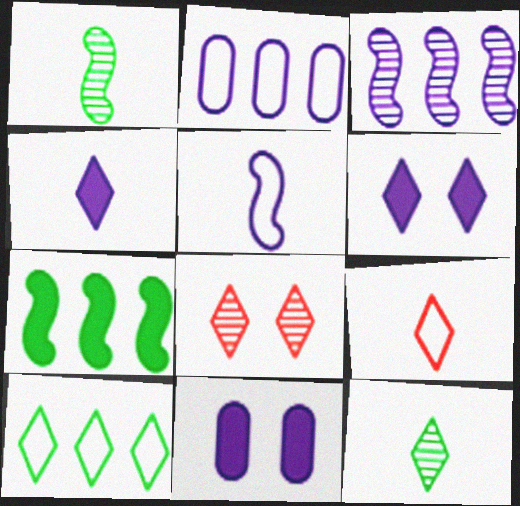[[4, 8, 10], 
[4, 9, 12]]